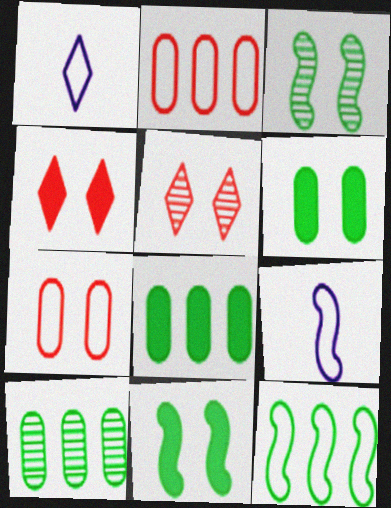[[1, 7, 12], 
[4, 9, 10], 
[5, 8, 9]]